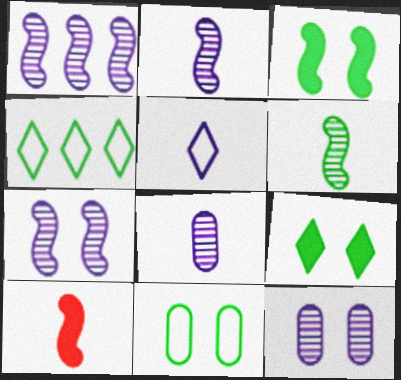[[1, 2, 7], 
[4, 10, 12]]